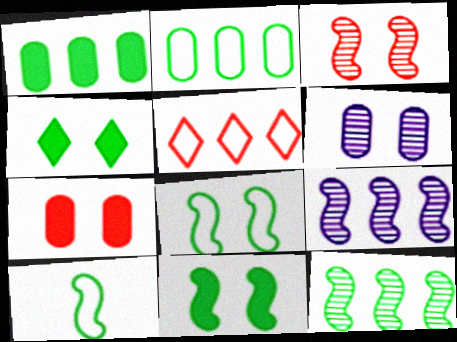[[1, 5, 9], 
[10, 11, 12]]